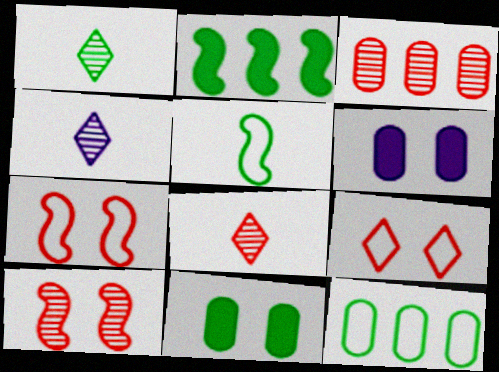[[1, 4, 8], 
[3, 8, 10]]